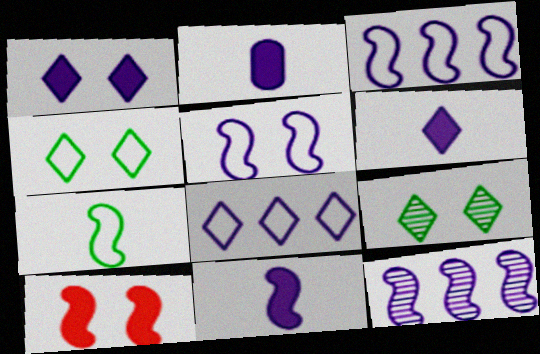[[2, 6, 11], 
[5, 11, 12], 
[7, 10, 12]]